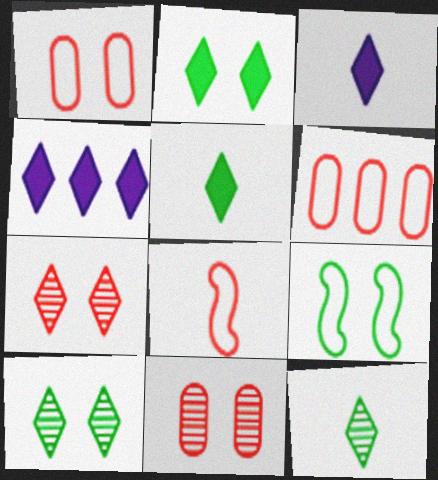[]